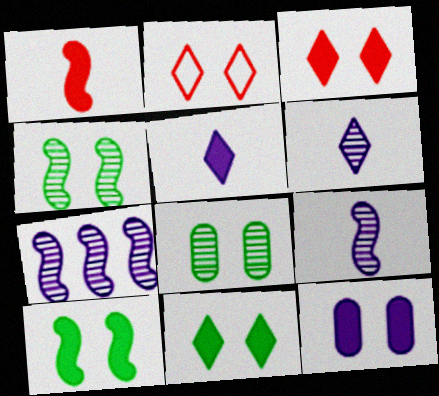[[2, 4, 12], 
[3, 10, 12]]